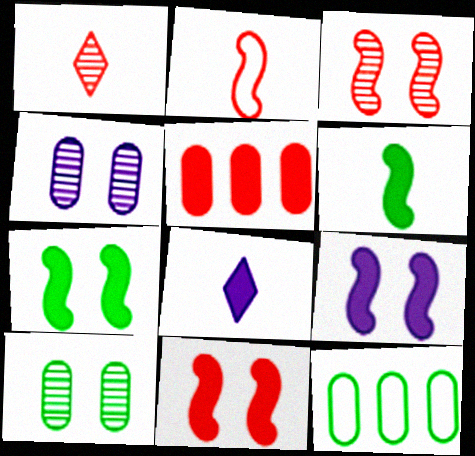[[1, 9, 12], 
[3, 8, 12], 
[5, 7, 8], 
[7, 9, 11]]